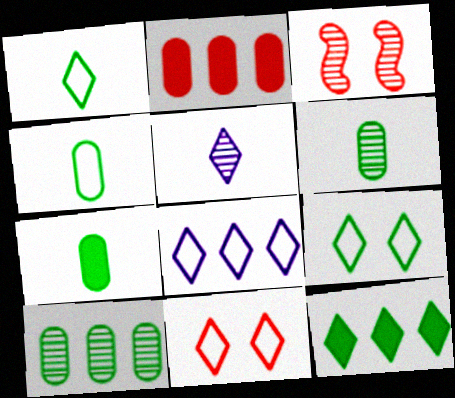[[1, 8, 11], 
[3, 5, 10], 
[3, 7, 8], 
[4, 6, 7], 
[5, 11, 12]]